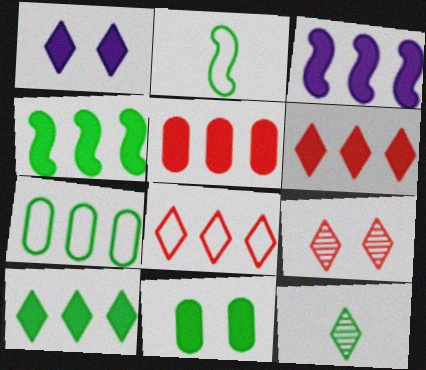[[1, 8, 12], 
[3, 5, 10]]